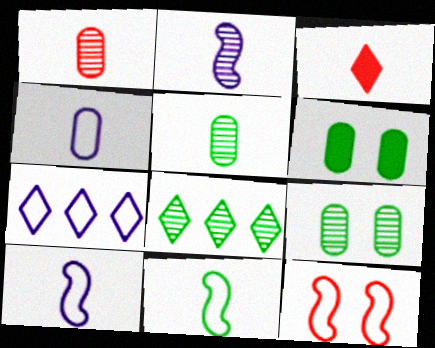[[3, 5, 10], 
[6, 8, 11]]